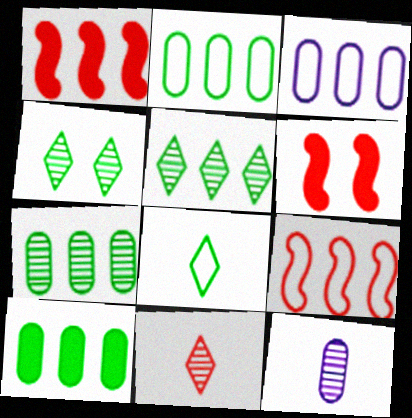[[1, 3, 5], 
[2, 7, 10]]